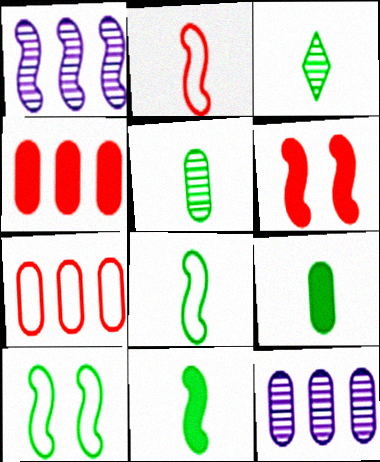[[1, 6, 8], 
[3, 8, 9]]